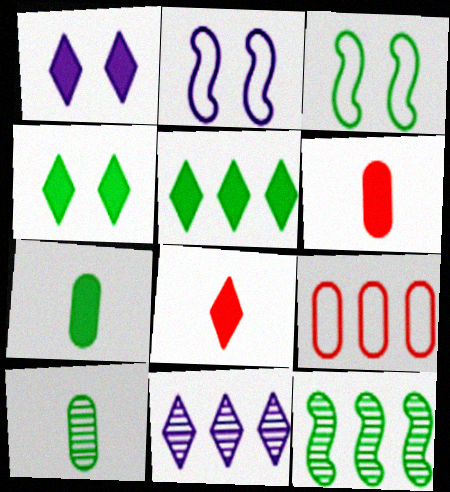[[1, 5, 8], 
[3, 5, 10], 
[3, 6, 11]]